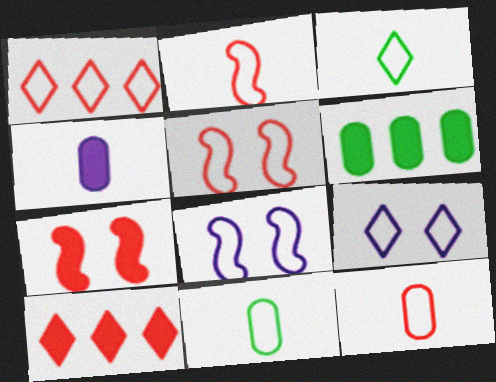[[1, 3, 9], 
[1, 5, 12], 
[1, 8, 11]]